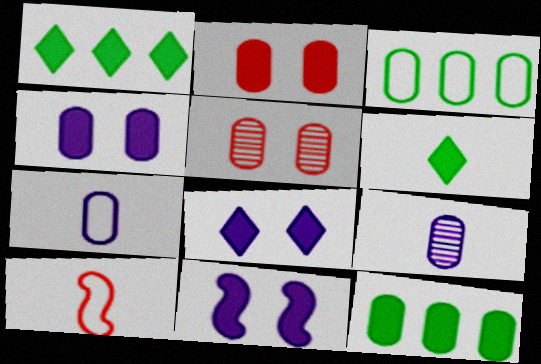[[2, 3, 9], 
[4, 8, 11], 
[5, 7, 12], 
[6, 9, 10]]